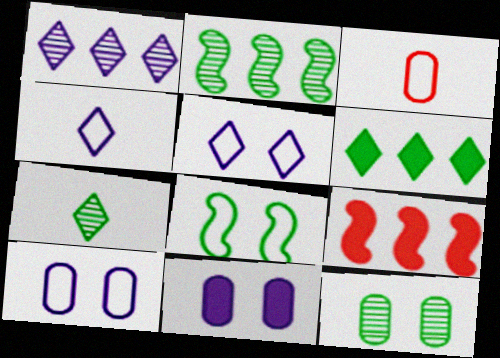[[2, 7, 12], 
[4, 9, 12], 
[7, 9, 10]]